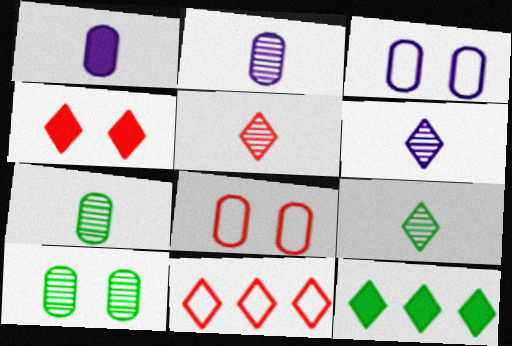[[4, 5, 11], 
[5, 6, 9]]